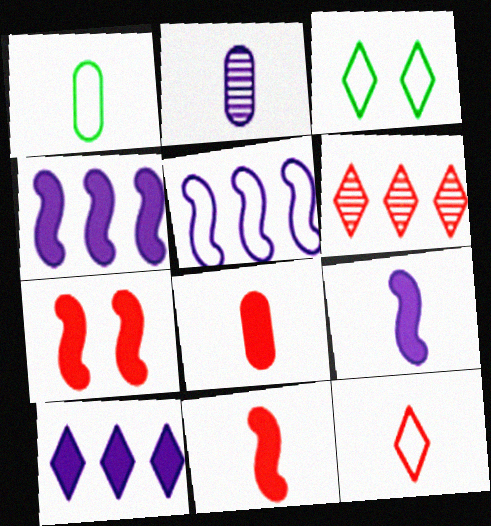[[1, 2, 8]]